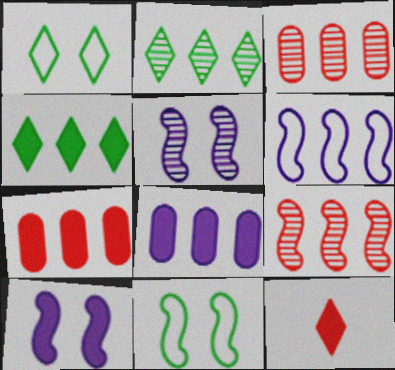[[2, 6, 7], 
[3, 4, 6]]